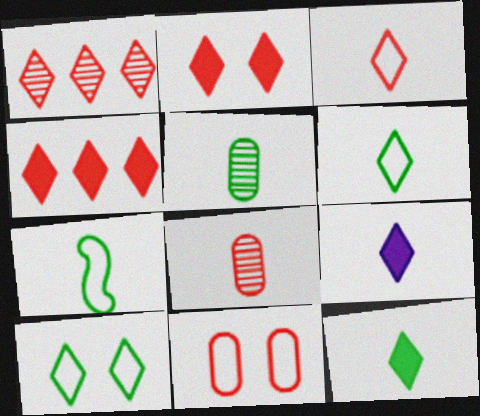[[1, 2, 3], 
[1, 9, 10], 
[5, 7, 12], 
[7, 8, 9]]